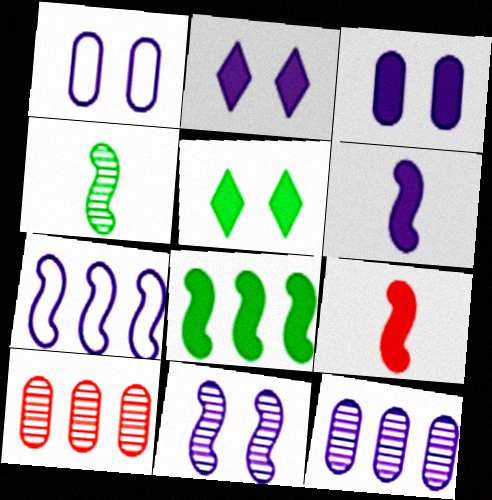[[1, 2, 11], 
[6, 7, 11]]